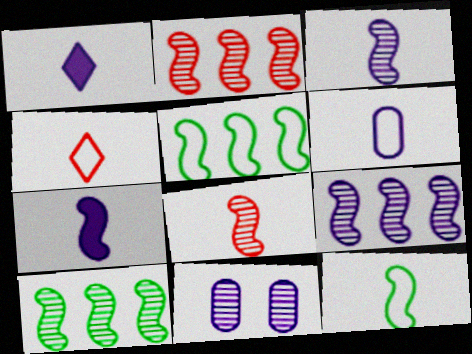[[1, 3, 6], 
[2, 9, 10], 
[4, 6, 12], 
[7, 8, 12]]